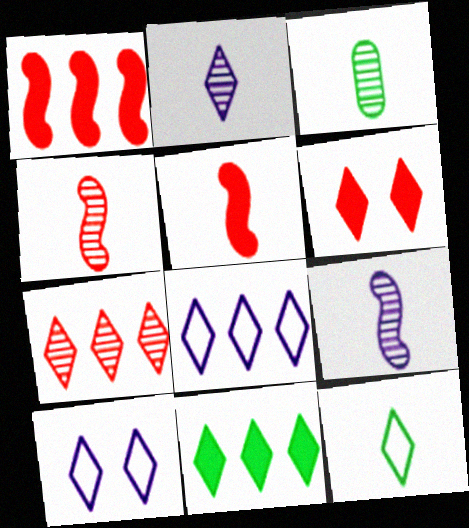[[1, 3, 10], 
[2, 3, 4], 
[7, 8, 11]]